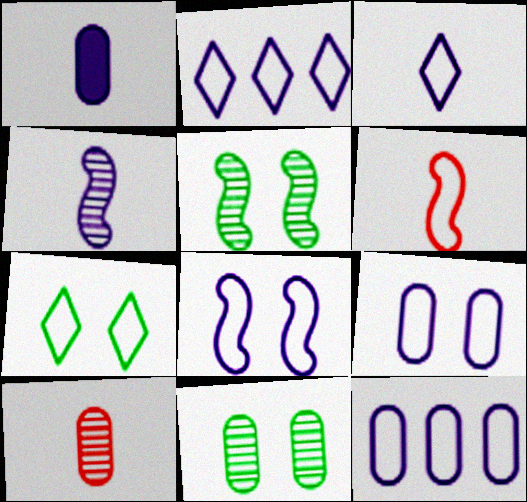[[1, 3, 4], 
[3, 8, 12], 
[6, 7, 12]]